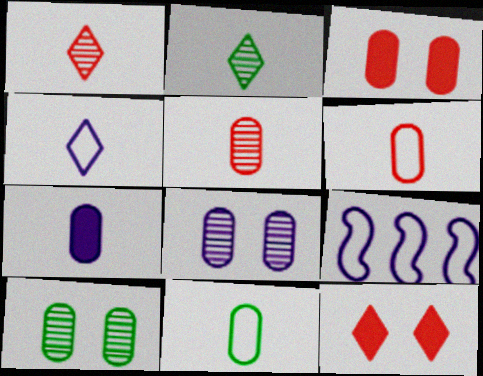[[2, 3, 9], 
[5, 7, 11]]